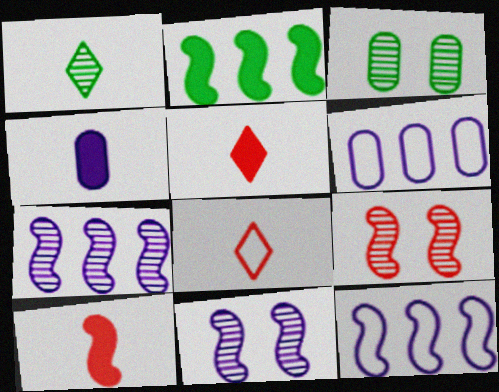[[3, 5, 12]]